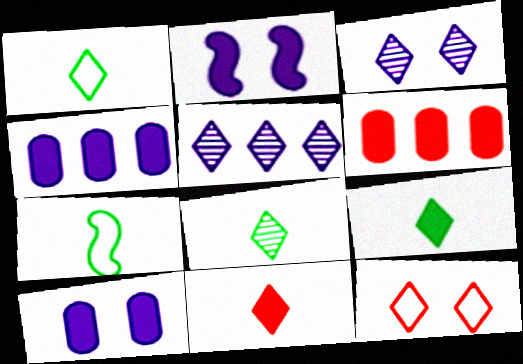[[1, 8, 9], 
[2, 6, 9], 
[3, 6, 7], 
[5, 9, 12]]